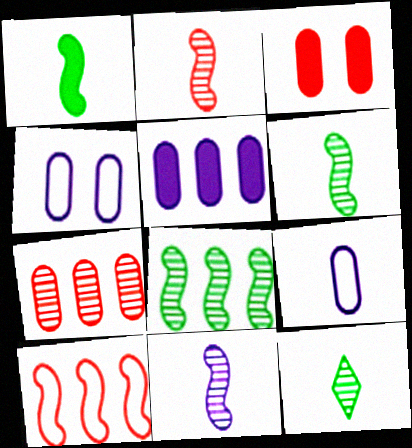[[2, 6, 11]]